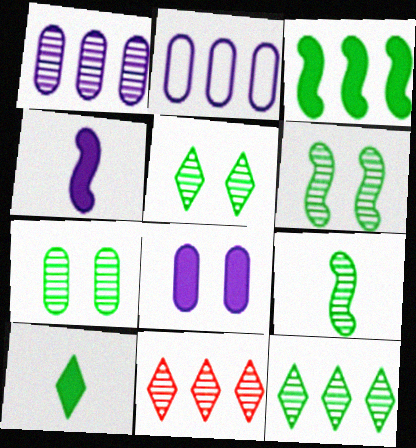[[2, 3, 11], 
[5, 6, 7], 
[7, 9, 12]]